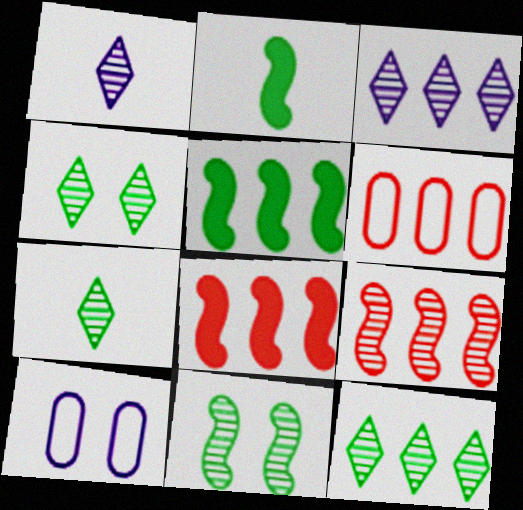[[3, 5, 6], 
[4, 7, 12], 
[7, 8, 10]]